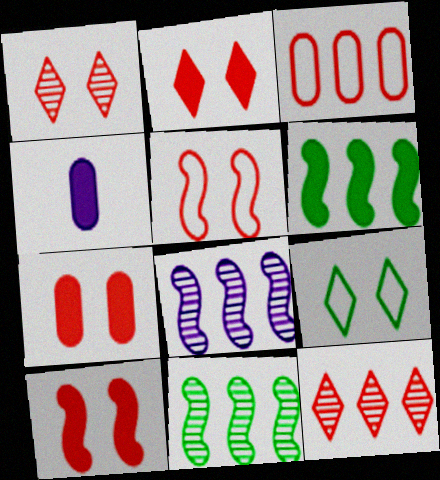[[1, 5, 7], 
[2, 4, 6], 
[2, 7, 10]]